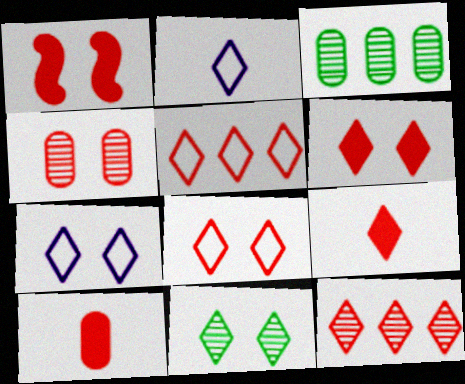[[1, 2, 3], 
[1, 4, 8], 
[6, 7, 11], 
[8, 9, 12]]